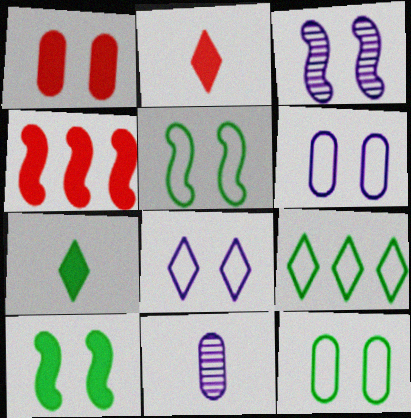[[1, 2, 4]]